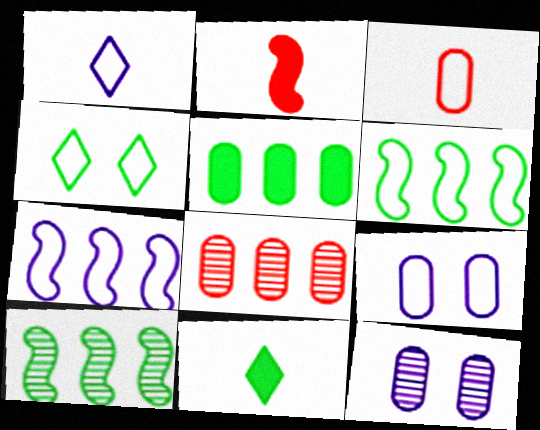[[1, 7, 9], 
[3, 4, 7], 
[3, 5, 12]]